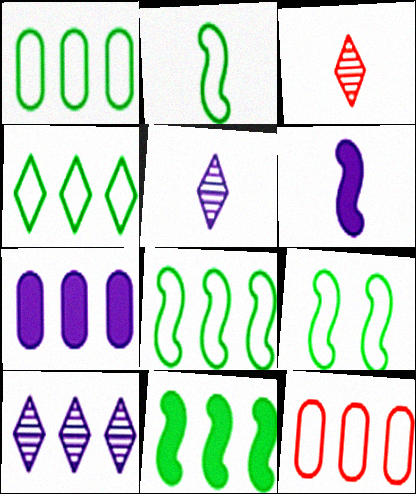[[1, 4, 8], 
[2, 8, 9], 
[3, 7, 9], 
[10, 11, 12]]